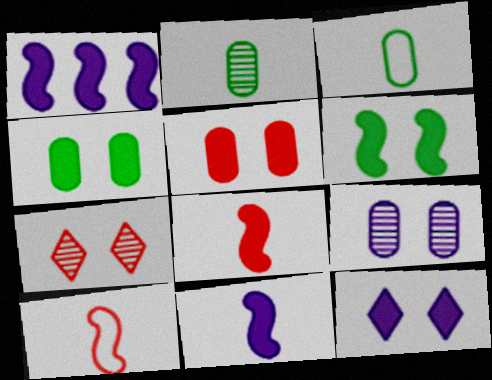[[1, 3, 7], 
[1, 6, 8], 
[5, 6, 12]]